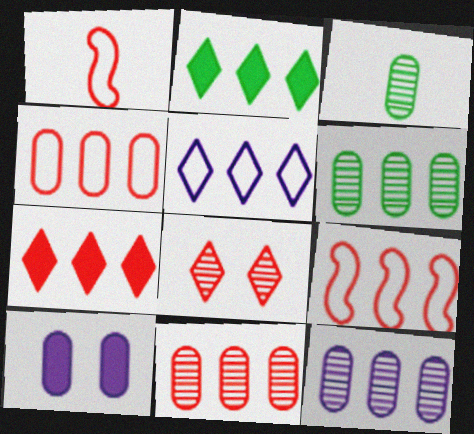[[2, 9, 12], 
[3, 4, 10], 
[6, 11, 12], 
[7, 9, 11]]